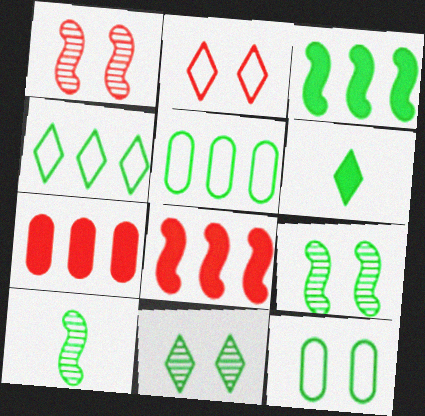[[4, 6, 11], 
[5, 6, 9]]